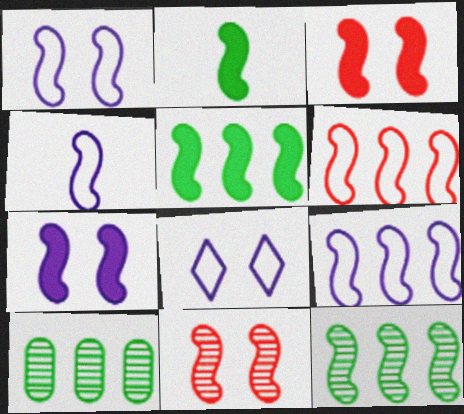[[1, 4, 9], 
[2, 9, 11], 
[3, 4, 12], 
[4, 5, 11]]